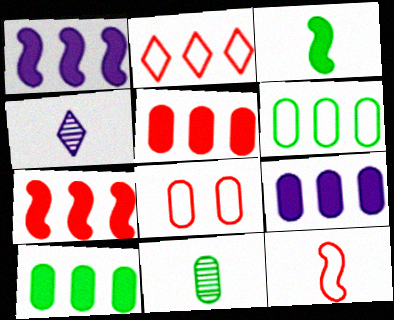[[2, 8, 12], 
[5, 9, 10], 
[8, 9, 11]]